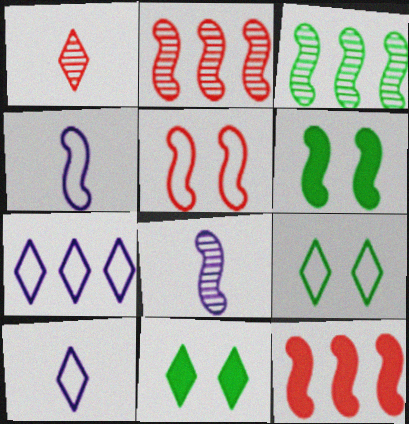[[1, 7, 11], 
[2, 4, 6]]